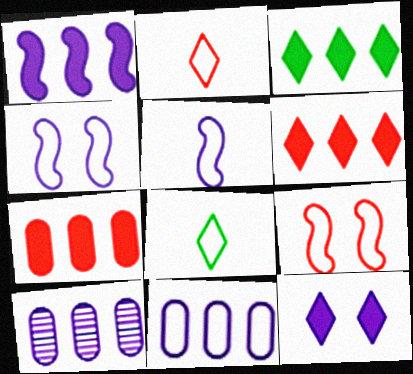[[1, 3, 7], 
[5, 10, 12], 
[8, 9, 11]]